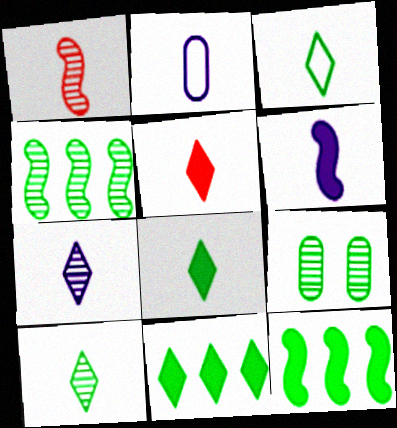[[1, 2, 8], 
[2, 6, 7], 
[3, 5, 7], 
[3, 8, 10], 
[3, 9, 12], 
[4, 9, 10]]